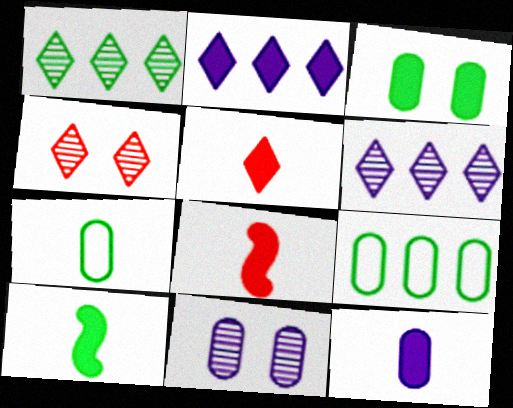[[2, 3, 8], 
[5, 10, 12]]